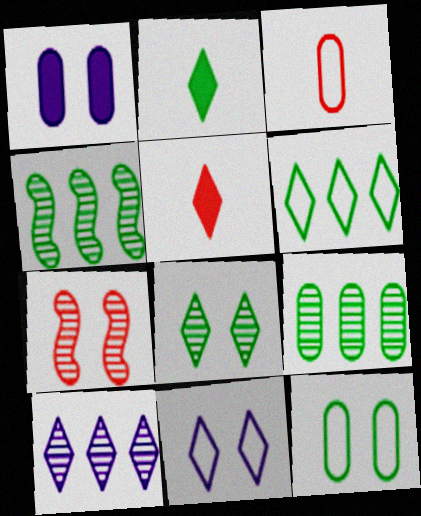[[1, 3, 9], 
[2, 4, 12], 
[2, 6, 8]]